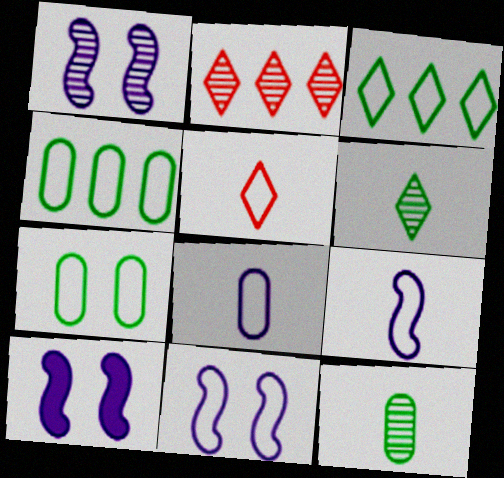[[1, 2, 12], 
[1, 10, 11], 
[4, 5, 11]]